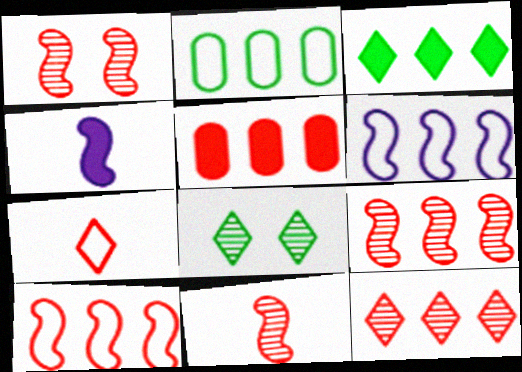[[1, 5, 7], 
[1, 9, 11], 
[5, 10, 12]]